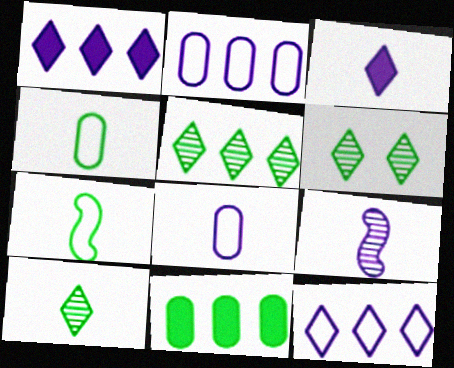[[3, 8, 9], 
[5, 6, 10], 
[6, 7, 11]]